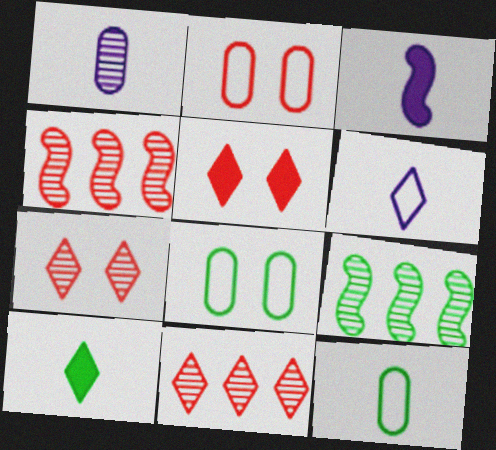[[1, 3, 6], 
[1, 7, 9], 
[3, 8, 11], 
[8, 9, 10]]